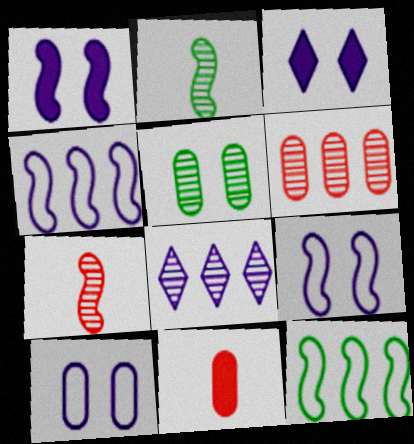[[1, 7, 12], 
[5, 7, 8]]